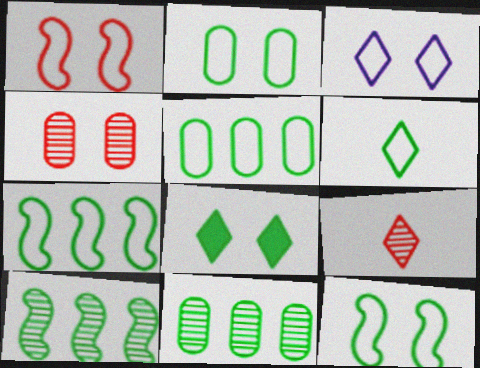[[1, 2, 3], 
[2, 6, 7], 
[5, 6, 12]]